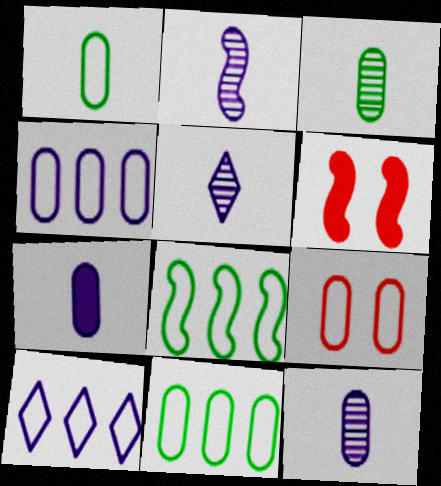[[1, 4, 9], 
[2, 5, 12], 
[2, 6, 8], 
[3, 6, 10], 
[5, 6, 11]]